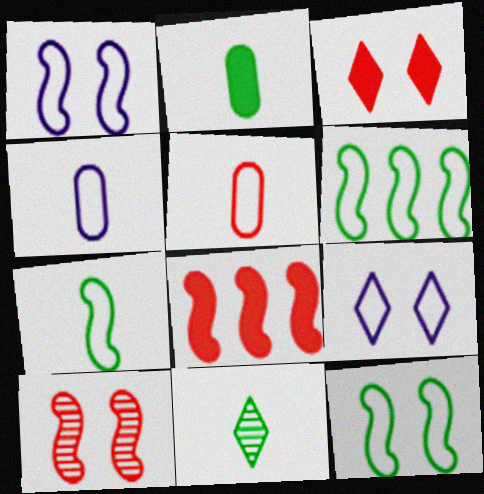[[2, 7, 11], 
[5, 6, 9], 
[6, 7, 12]]